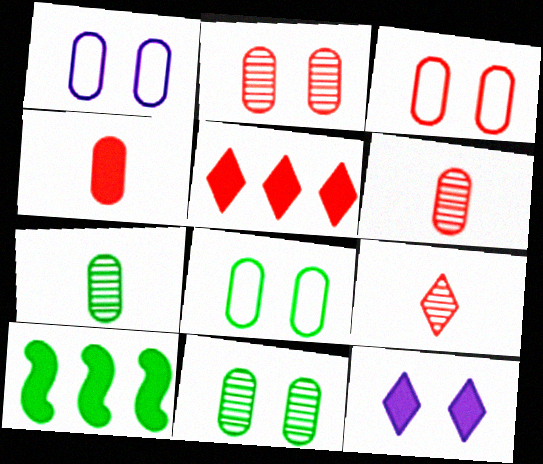[[1, 3, 8], 
[1, 9, 10], 
[4, 10, 12]]